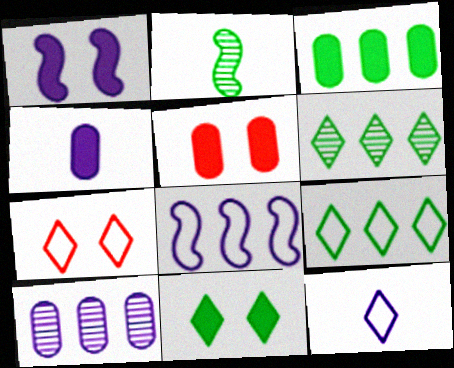[[1, 5, 11], 
[1, 10, 12], 
[3, 4, 5], 
[7, 9, 12]]